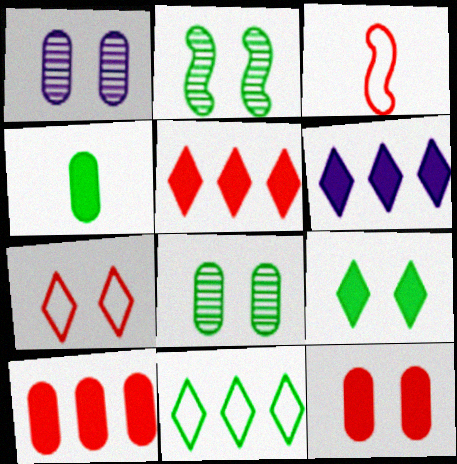[[2, 4, 11], 
[3, 6, 8]]